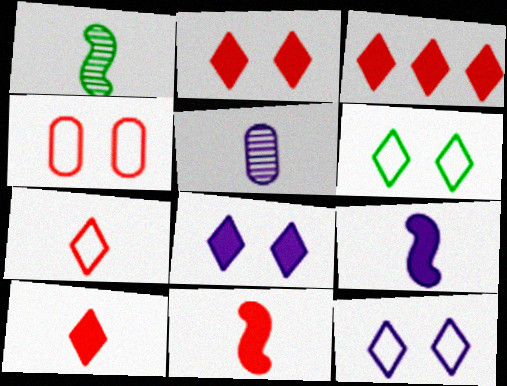[[2, 3, 10]]